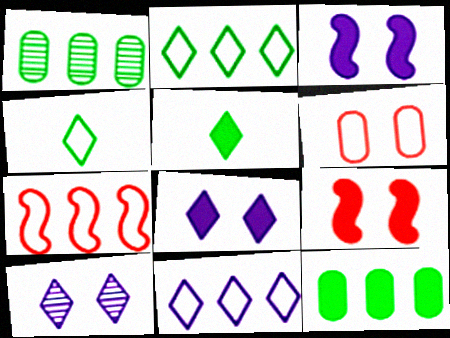[]